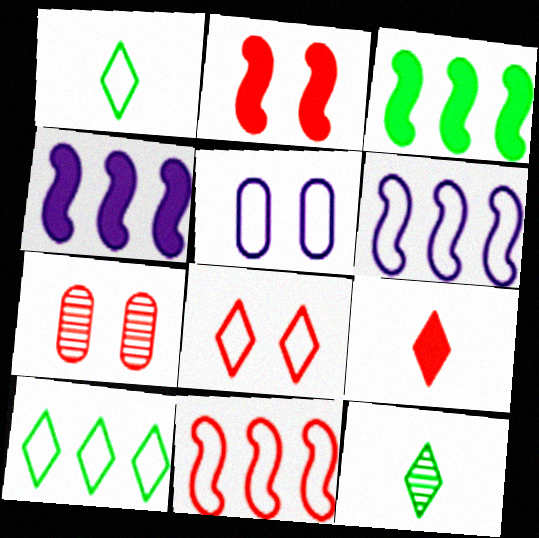[[1, 4, 7], 
[1, 5, 11], 
[2, 7, 8], 
[7, 9, 11]]